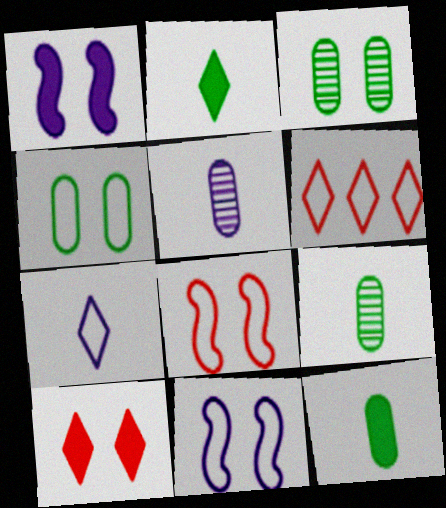[[1, 6, 9], 
[3, 10, 11]]